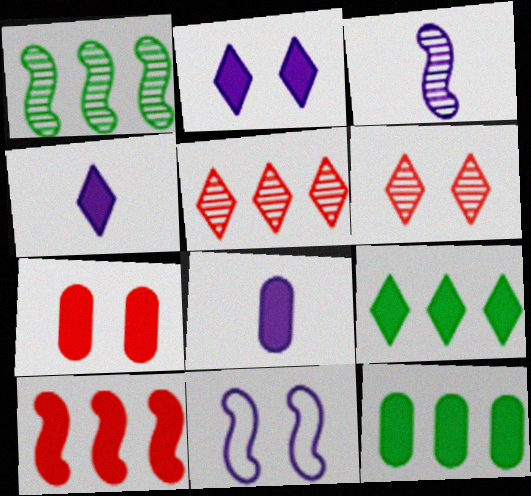[[7, 8, 12]]